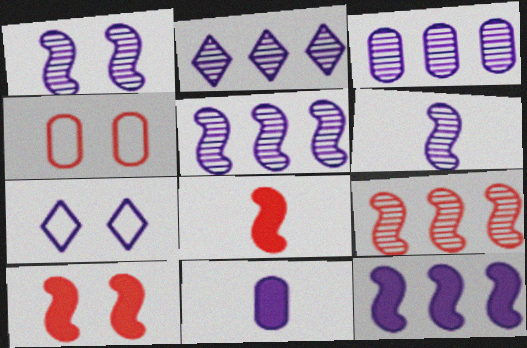[[1, 5, 6], 
[2, 3, 5], 
[5, 7, 11]]